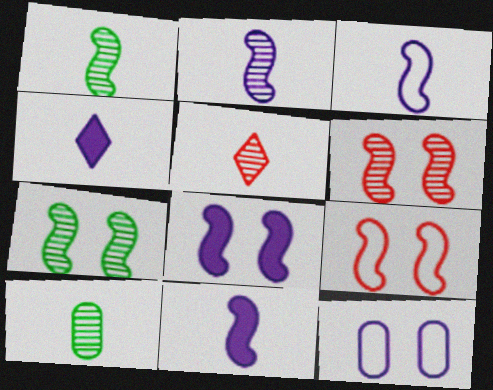[[2, 3, 11], 
[2, 5, 10], 
[7, 8, 9]]